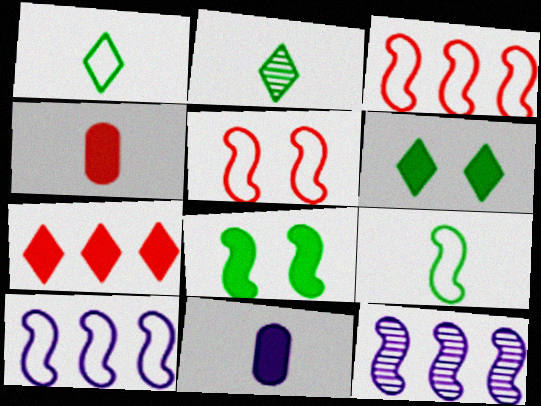[[5, 9, 10], 
[7, 8, 11]]